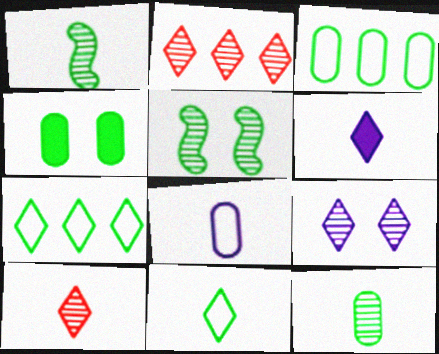[[1, 4, 7], 
[3, 4, 12], 
[6, 10, 11]]